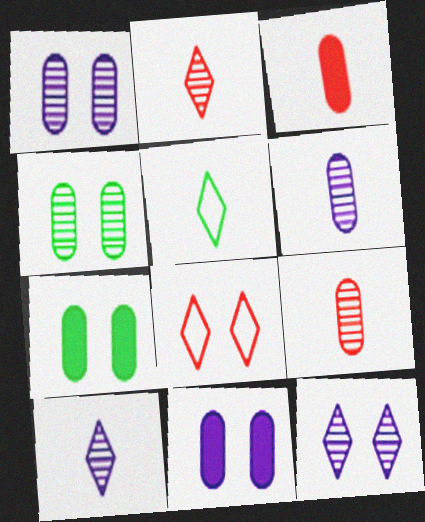[]